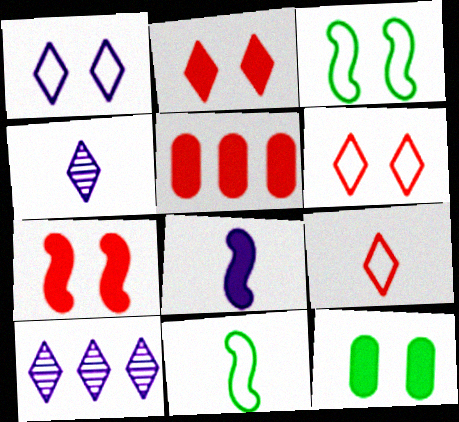[[3, 4, 5]]